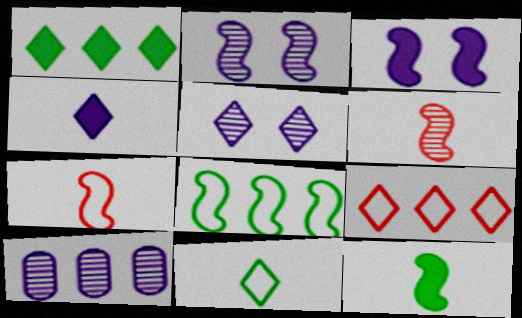[[3, 6, 8]]